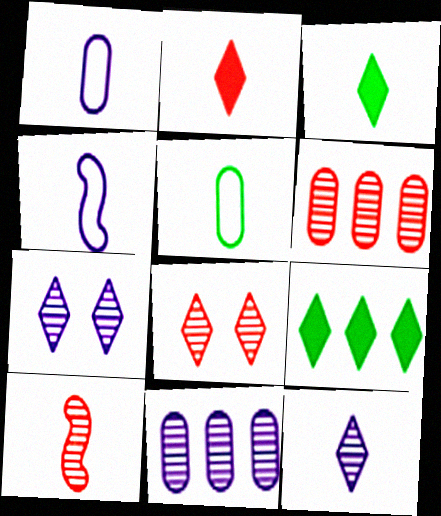[[1, 3, 10], 
[6, 8, 10]]